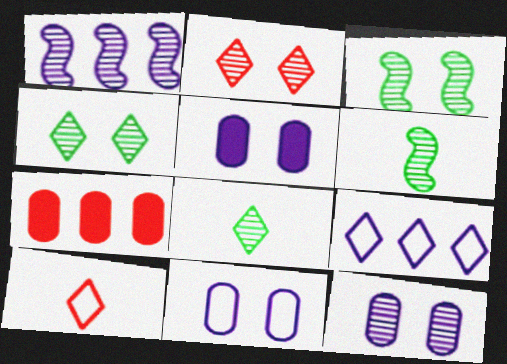[[2, 3, 12], 
[5, 11, 12]]